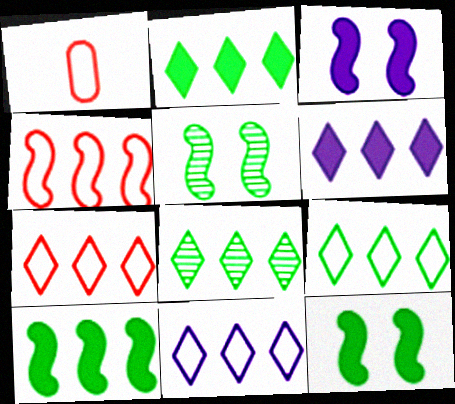[[1, 3, 8], 
[1, 5, 6], 
[2, 8, 9], 
[6, 7, 8], 
[7, 9, 11]]